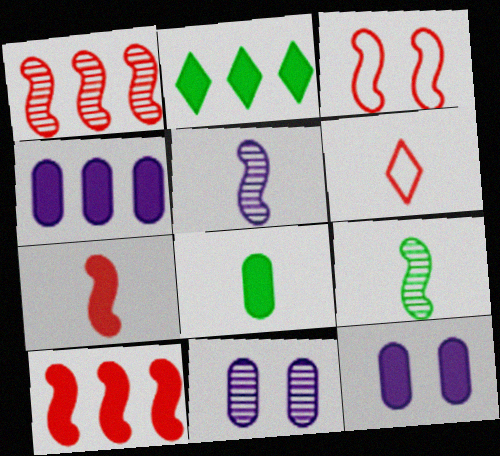[[1, 3, 7], 
[2, 4, 10], 
[2, 7, 12], 
[5, 6, 8]]